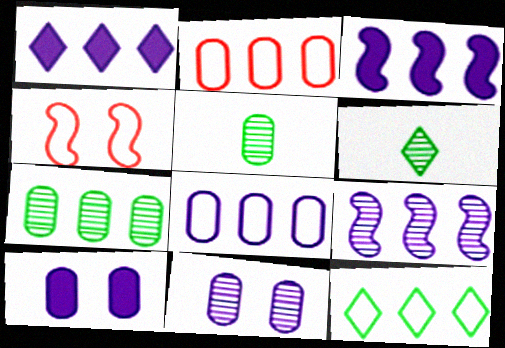[[1, 4, 5], 
[1, 8, 9], 
[2, 5, 10]]